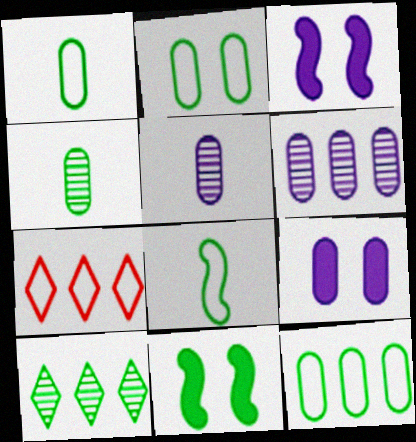[[1, 2, 12], 
[1, 10, 11], 
[3, 4, 7], 
[5, 7, 11]]